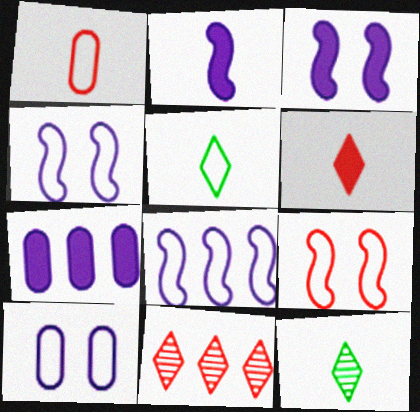[[1, 2, 12], 
[7, 9, 12]]